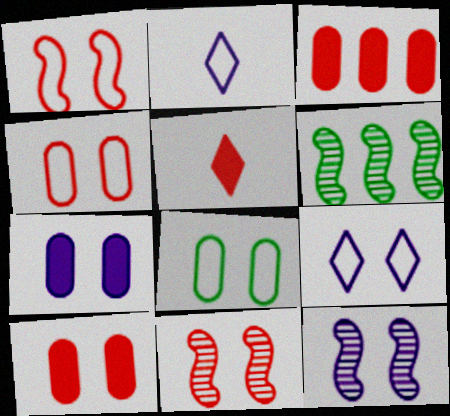[[1, 8, 9], 
[2, 6, 10], 
[7, 9, 12]]